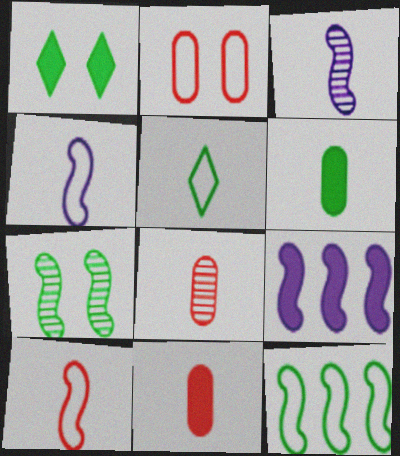[[1, 9, 11], 
[3, 5, 11], 
[7, 9, 10]]